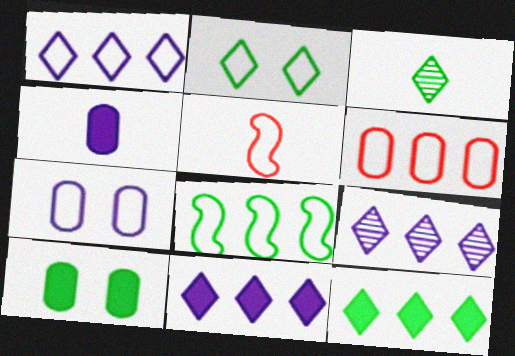[[1, 6, 8], 
[1, 9, 11], 
[2, 3, 12], 
[3, 4, 5], 
[3, 8, 10], 
[5, 9, 10]]